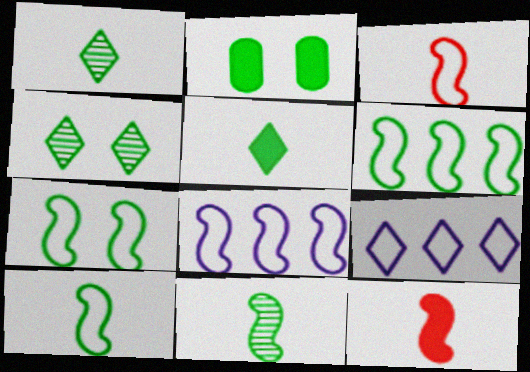[[1, 2, 6], 
[2, 4, 7], 
[3, 7, 8], 
[6, 7, 10]]